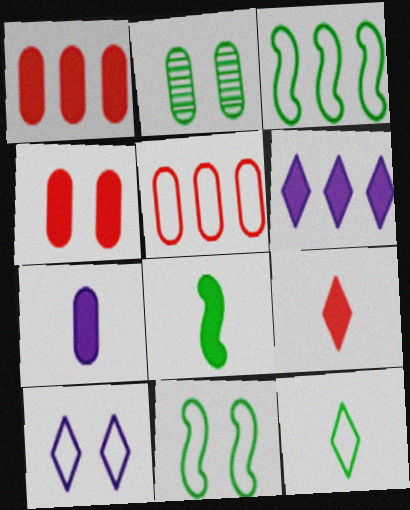[[2, 5, 7], 
[4, 6, 8], 
[7, 8, 9]]